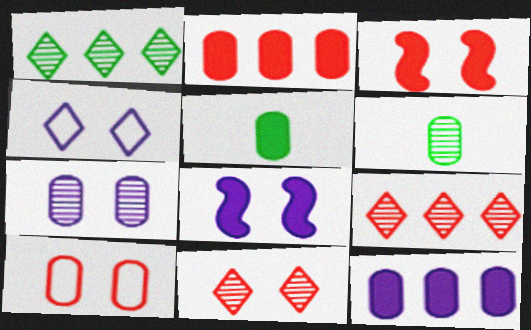[[3, 10, 11], 
[4, 7, 8], 
[6, 10, 12]]